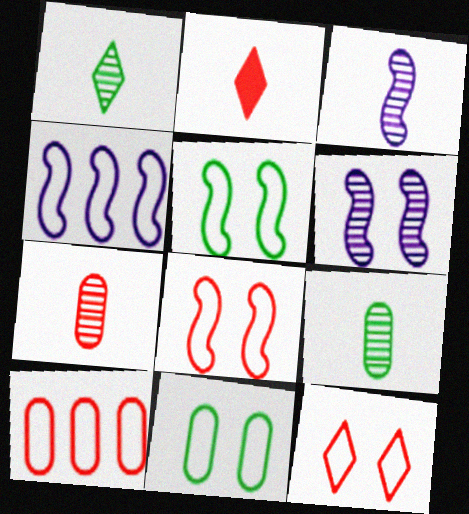[[1, 3, 7]]